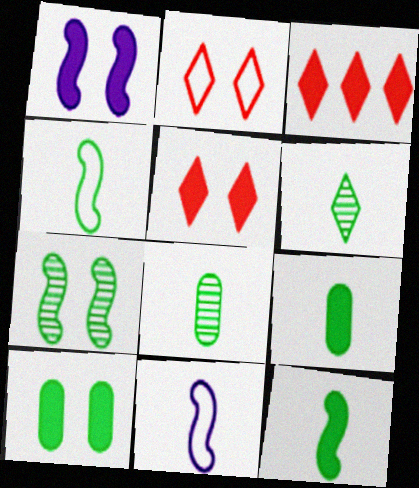[[1, 3, 9], 
[1, 5, 10], 
[4, 6, 9]]